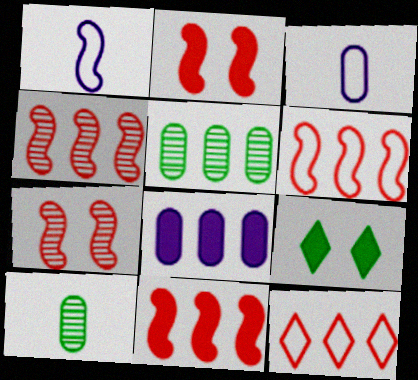[[3, 4, 9], 
[4, 6, 11]]